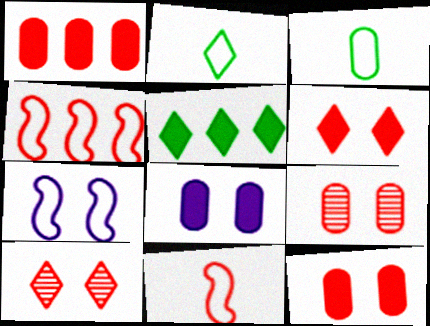[[1, 10, 11]]